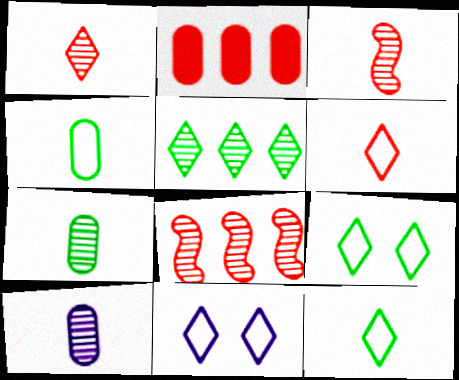[]